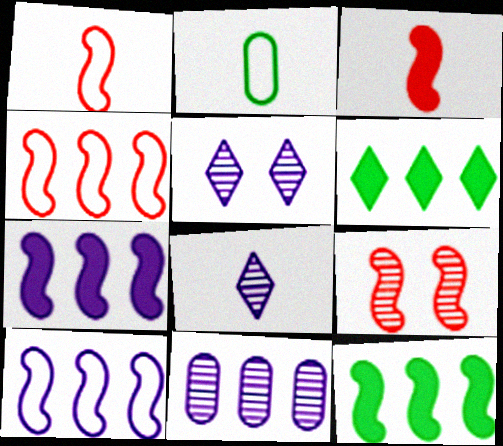[[2, 3, 8], 
[3, 4, 9], 
[4, 6, 11]]